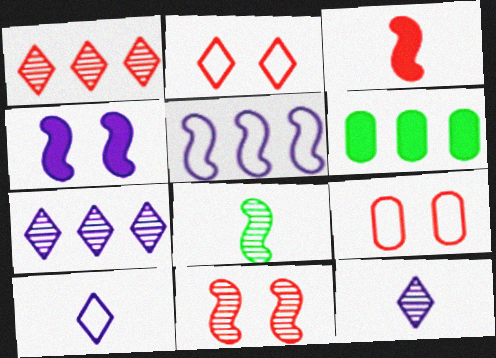[[1, 3, 9], 
[1, 5, 6], 
[6, 10, 11]]